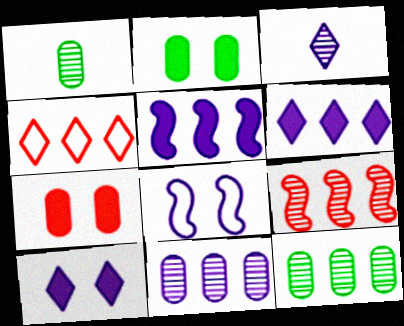[[4, 5, 12]]